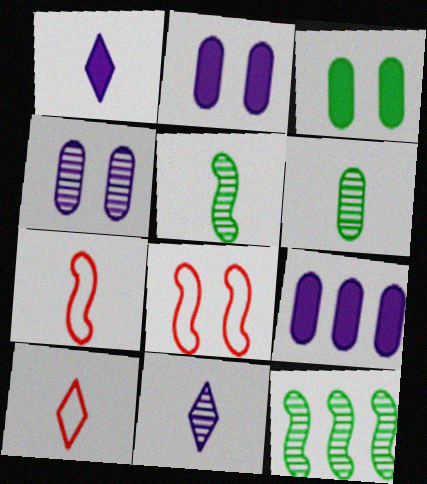[[1, 6, 7], 
[2, 10, 12]]